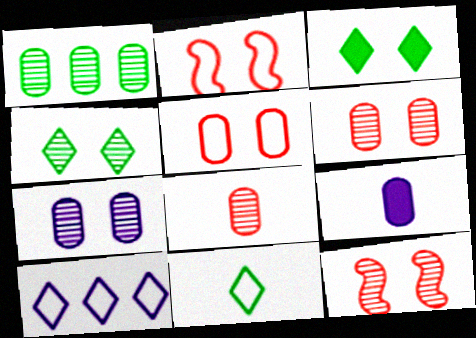[[1, 5, 9], 
[1, 7, 8], 
[2, 3, 7], 
[4, 7, 12]]